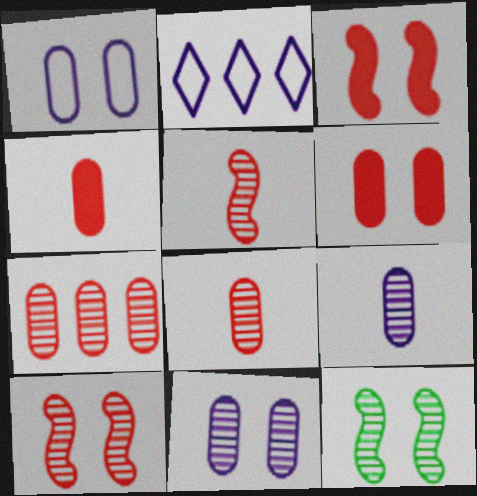[[2, 4, 12]]